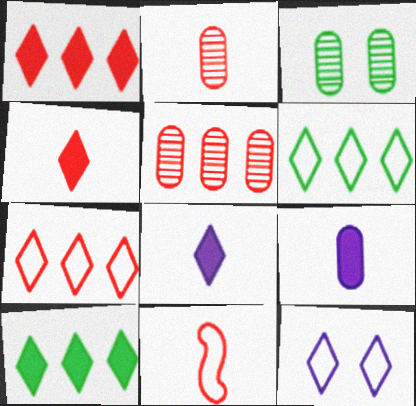[[2, 4, 11]]